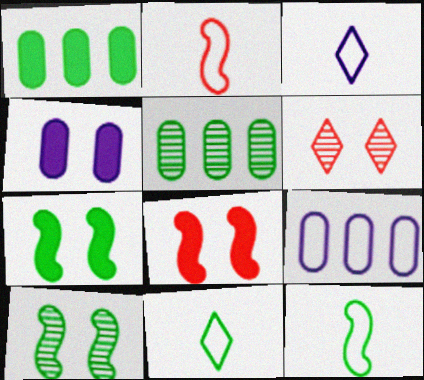[[1, 10, 11], 
[3, 5, 8], 
[5, 7, 11]]